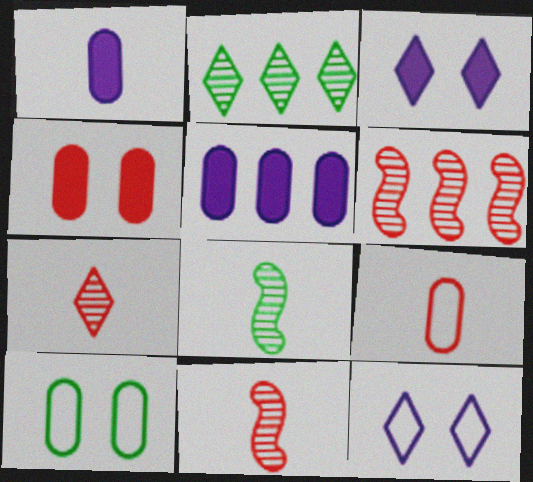[]